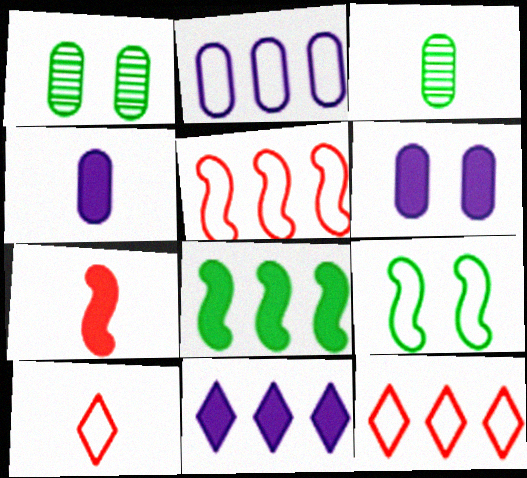[[2, 9, 10]]